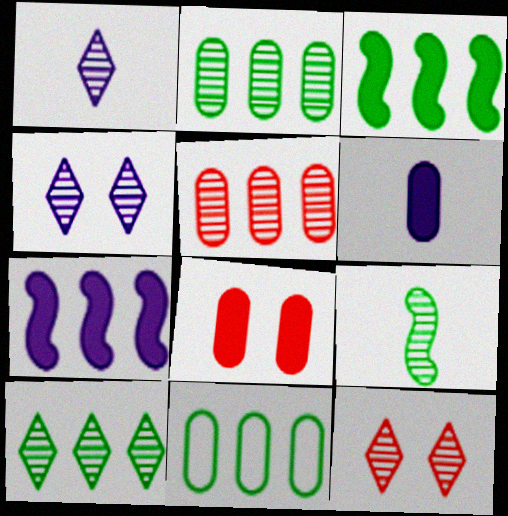[[1, 10, 12], 
[3, 10, 11], 
[4, 5, 9]]